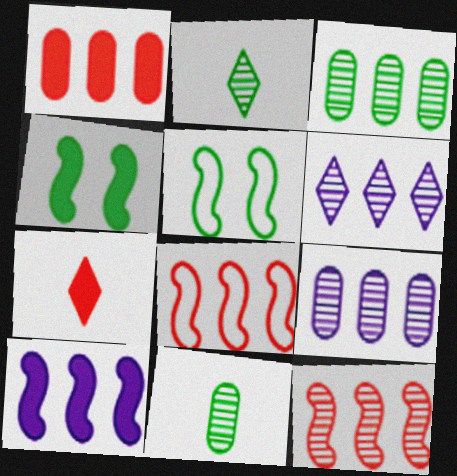[[3, 6, 12], 
[5, 7, 9]]